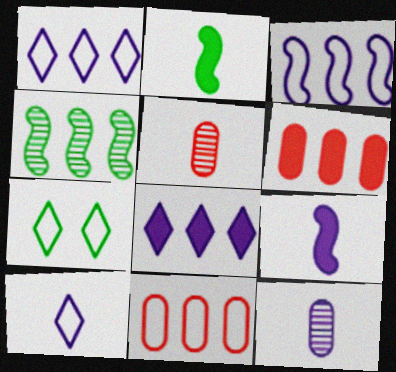[[1, 4, 6], 
[2, 5, 10], 
[4, 8, 11], 
[9, 10, 12]]